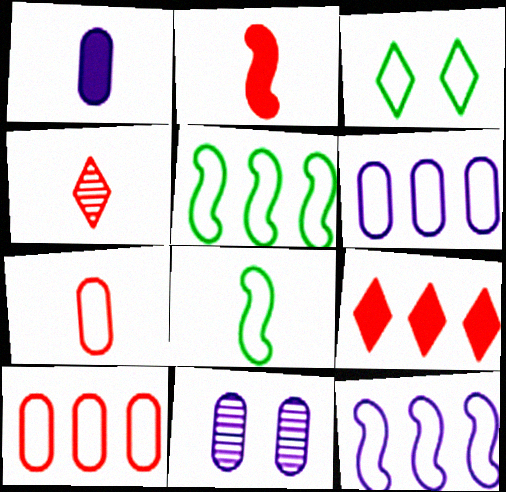[[1, 4, 8], 
[1, 6, 11], 
[2, 4, 7], 
[3, 7, 12], 
[8, 9, 11]]